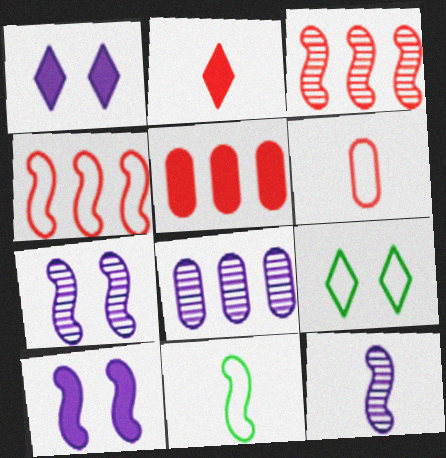[[3, 10, 11], 
[5, 9, 12]]